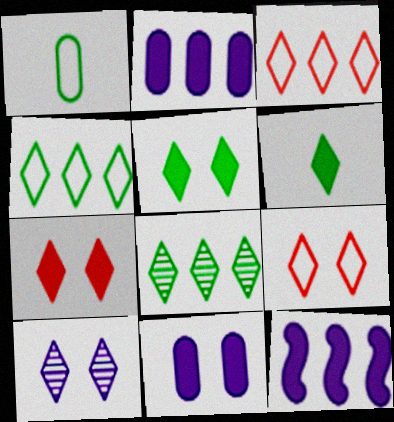[[3, 6, 10], 
[5, 9, 10]]